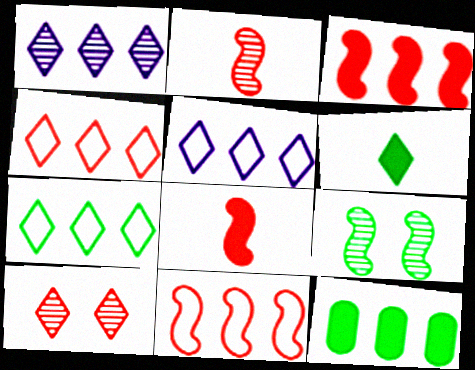[[1, 11, 12], 
[4, 5, 7], 
[5, 6, 10]]